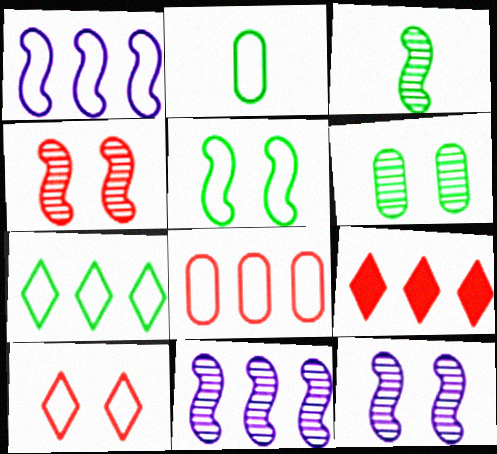[[1, 2, 10], 
[1, 7, 8], 
[2, 5, 7], 
[2, 9, 12], 
[3, 4, 11]]